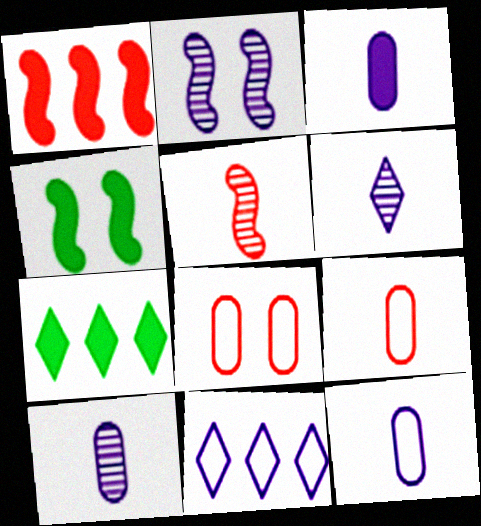[[2, 3, 11], 
[2, 7, 9], 
[3, 10, 12]]